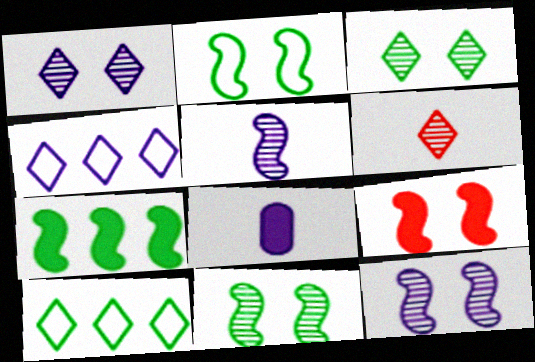[[2, 9, 12], 
[4, 8, 12]]